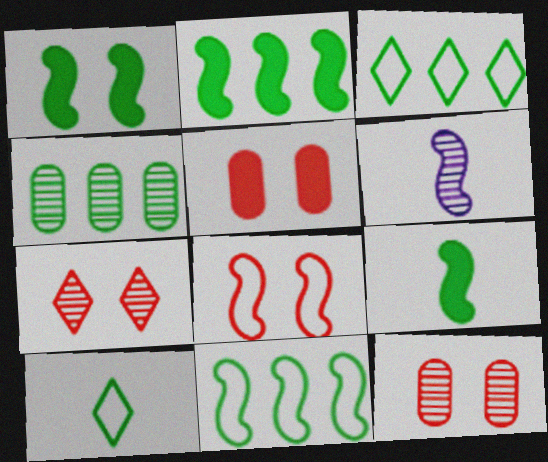[[1, 2, 9], 
[1, 4, 10], 
[2, 3, 4], 
[2, 6, 8], 
[3, 5, 6], 
[4, 6, 7], 
[5, 7, 8]]